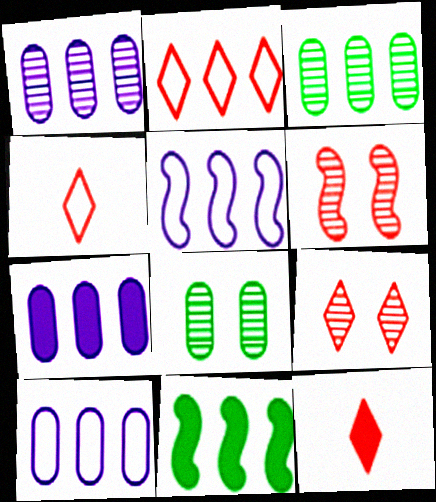[[1, 2, 11], 
[1, 7, 10], 
[2, 9, 12], 
[5, 8, 12]]